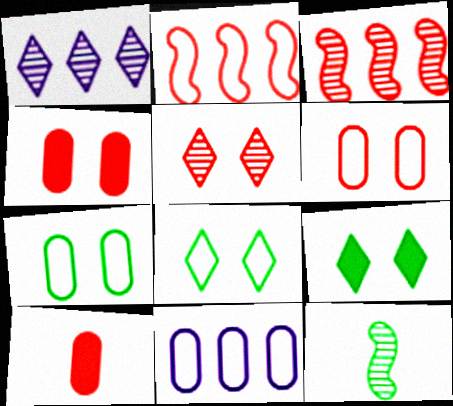[[2, 5, 10]]